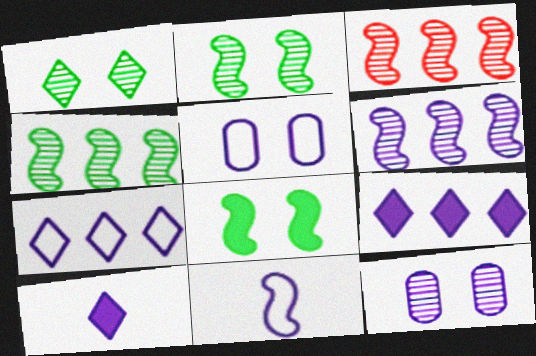[[3, 4, 6], 
[3, 8, 11], 
[5, 6, 10], 
[5, 7, 11], 
[9, 11, 12]]